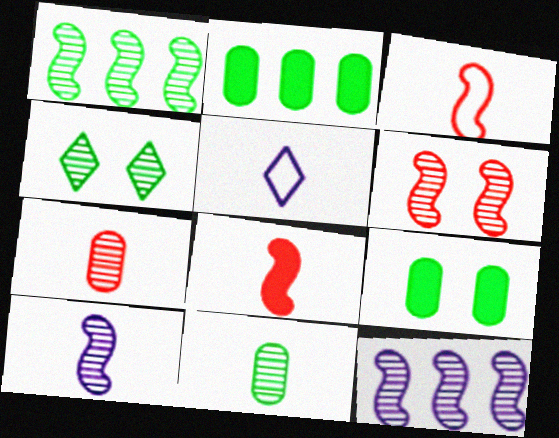[[1, 4, 11], 
[1, 6, 10], 
[2, 5, 6], 
[4, 7, 12], 
[5, 8, 11]]